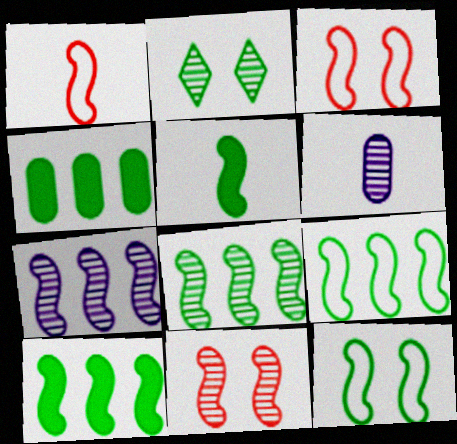[[3, 5, 7], 
[5, 8, 12], 
[8, 9, 10]]